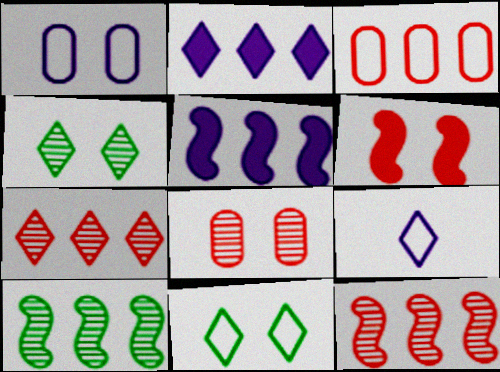[[1, 4, 6], 
[2, 3, 10]]